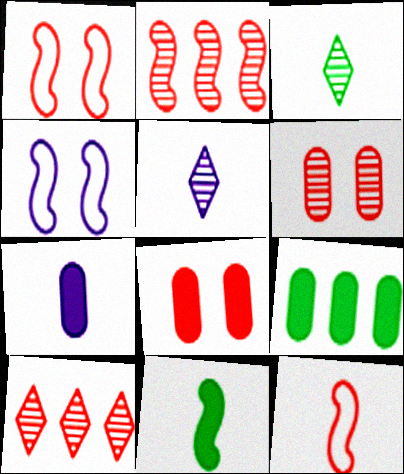[[1, 5, 9], 
[2, 4, 11], 
[3, 7, 12], 
[7, 8, 9], 
[8, 10, 12]]